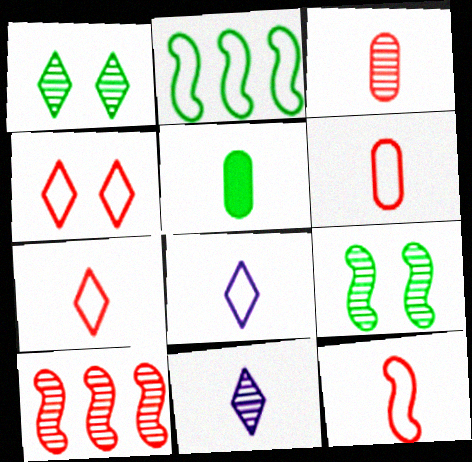[[1, 2, 5], 
[5, 11, 12], 
[6, 7, 12]]